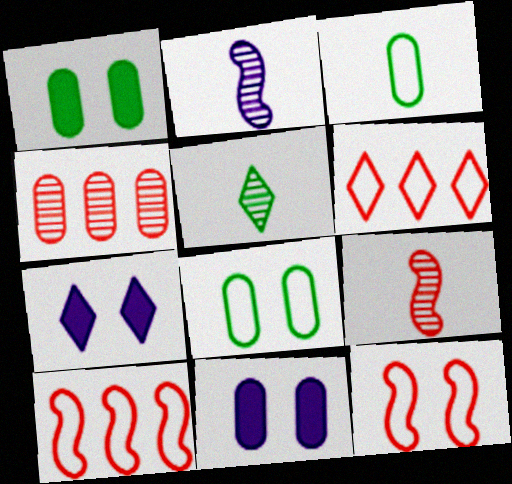[[1, 2, 6], 
[3, 4, 11], 
[5, 6, 7], 
[5, 10, 11]]